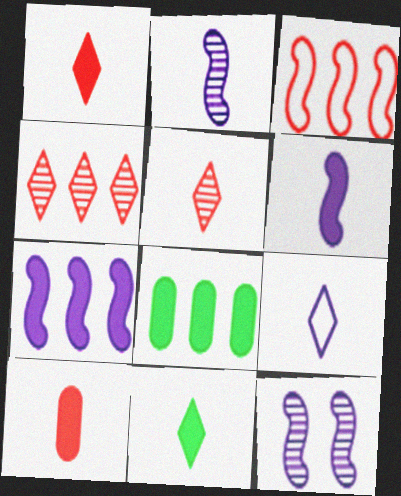[[5, 9, 11], 
[6, 10, 11]]